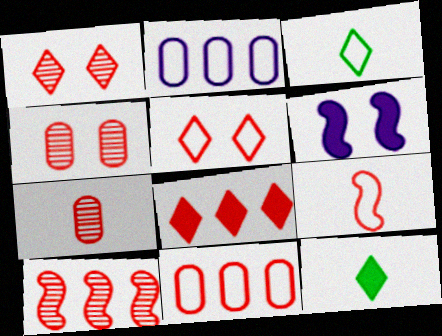[[1, 7, 10], 
[4, 8, 9], 
[5, 9, 11], 
[8, 10, 11]]